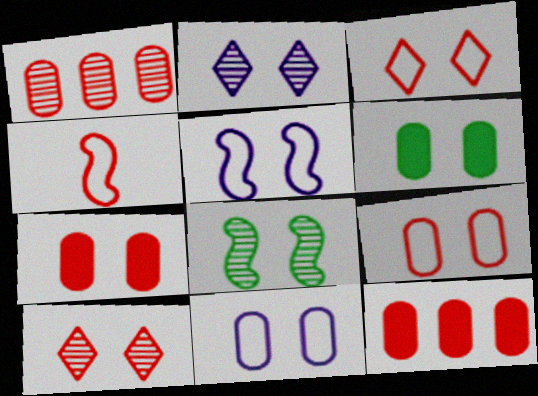[[4, 10, 12], 
[5, 6, 10]]